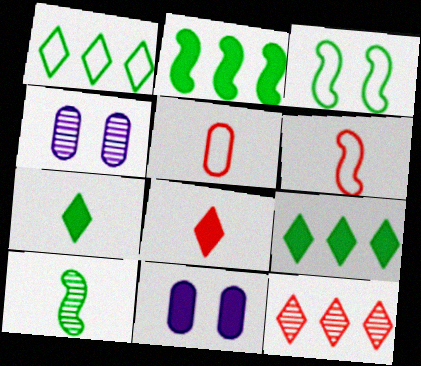[[2, 3, 10], 
[2, 8, 11], 
[4, 6, 9], 
[4, 10, 12]]